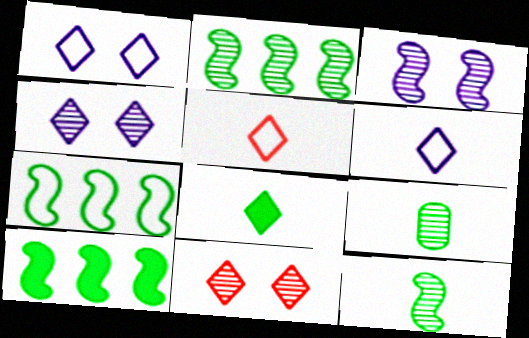[[2, 7, 10]]